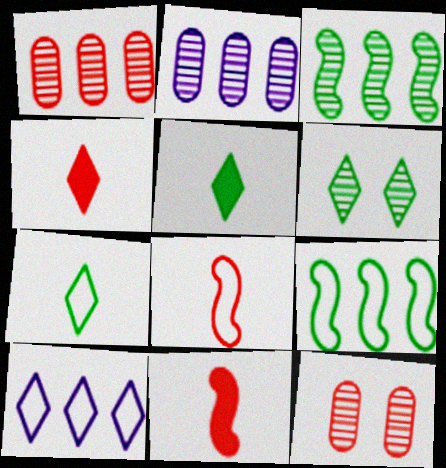[[4, 6, 10]]